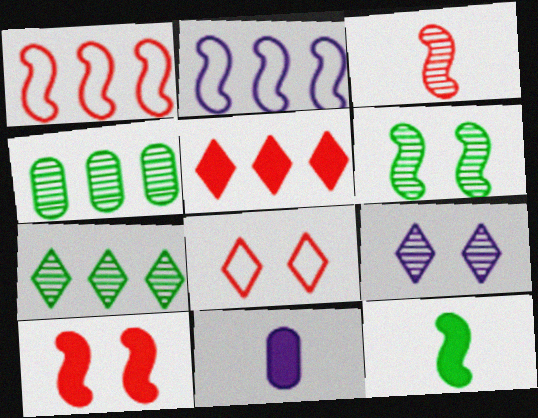[[1, 3, 10], 
[2, 4, 5], 
[2, 9, 11], 
[3, 4, 9]]